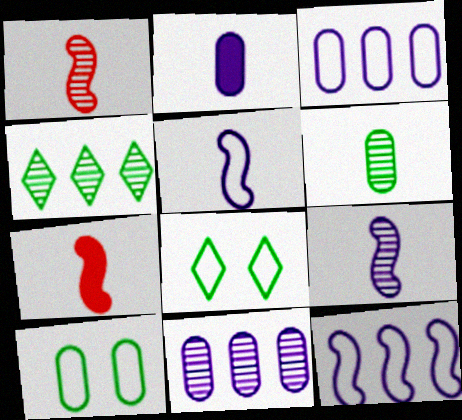[[7, 8, 11]]